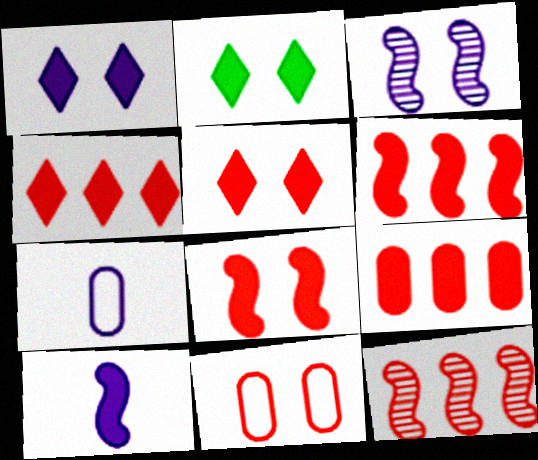[[1, 2, 5], 
[2, 3, 11], 
[2, 7, 12], 
[2, 9, 10], 
[4, 6, 9]]